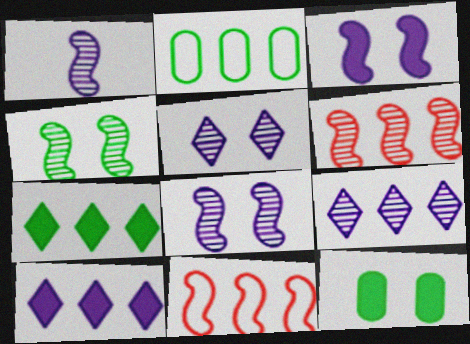[[1, 4, 6], 
[2, 6, 10]]